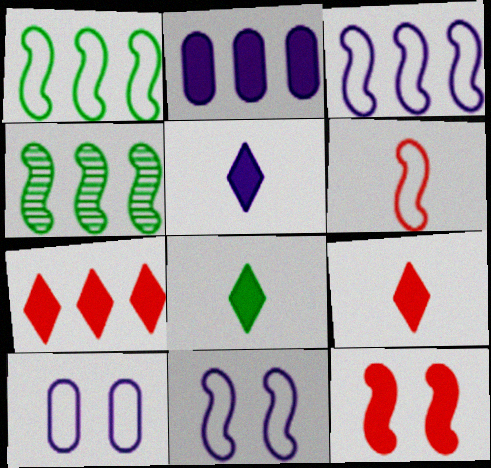[[1, 6, 11], 
[2, 8, 12], 
[4, 9, 10], 
[5, 8, 9]]